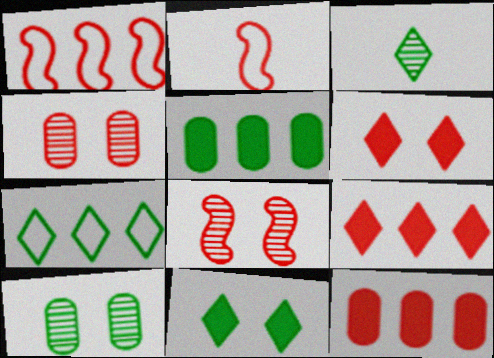[[2, 4, 9], 
[3, 7, 11]]